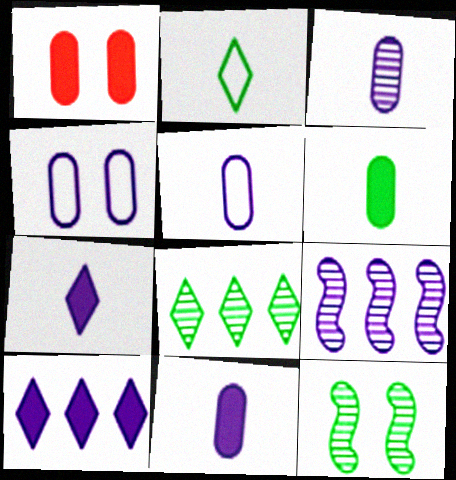[[1, 2, 9], 
[3, 5, 11], 
[4, 7, 9]]